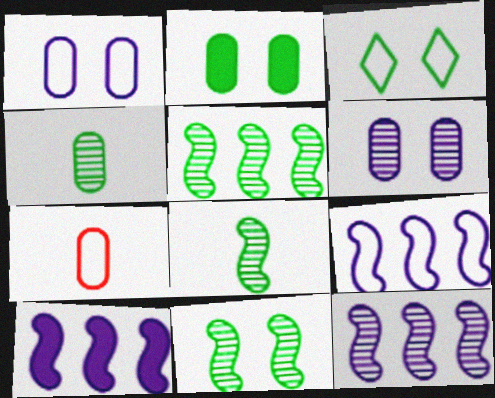[[2, 3, 11], 
[3, 7, 9], 
[5, 8, 11], 
[9, 10, 12]]